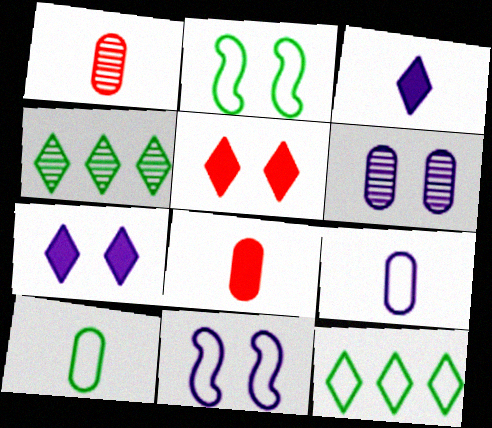[[2, 5, 6], 
[2, 10, 12], 
[4, 8, 11], 
[6, 7, 11]]